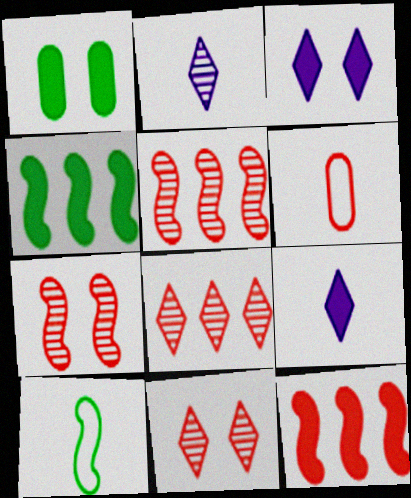[[1, 9, 12], 
[6, 11, 12]]